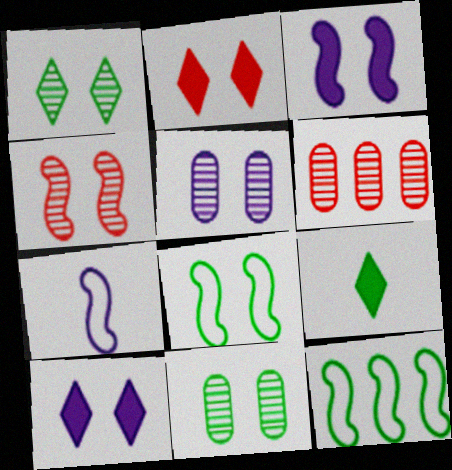[[1, 4, 5], 
[2, 5, 8], 
[3, 4, 8], 
[9, 11, 12]]